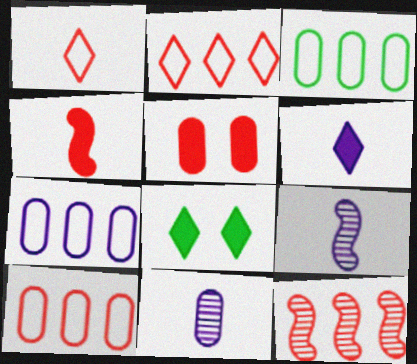[[1, 5, 12], 
[3, 5, 11], 
[3, 7, 10], 
[8, 9, 10]]